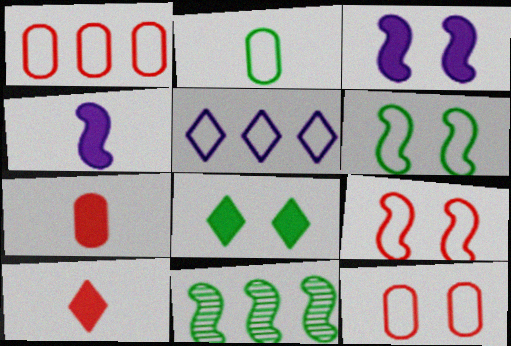[[2, 5, 9], 
[2, 8, 11], 
[4, 9, 11]]